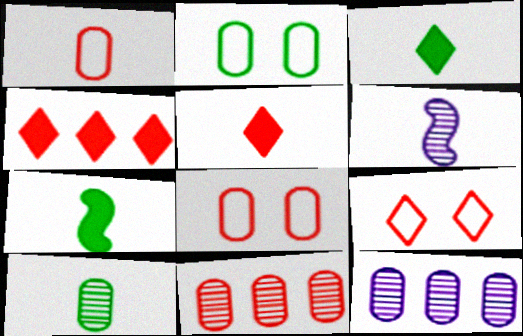[[1, 3, 6], 
[2, 4, 6], 
[7, 9, 12]]